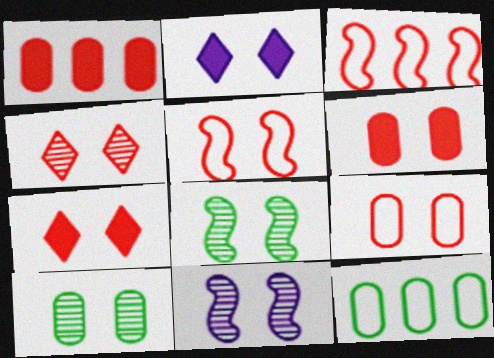[[2, 5, 10], 
[2, 8, 9], 
[4, 5, 6], 
[4, 10, 11]]